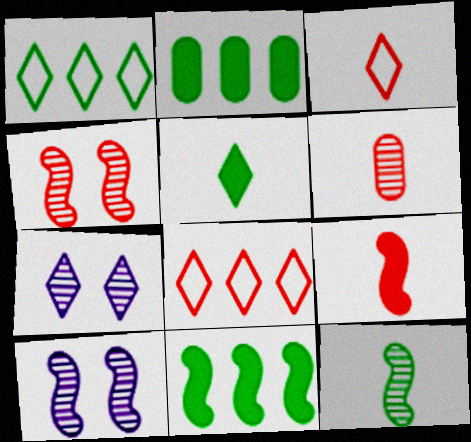[[2, 3, 10], 
[3, 6, 9], 
[5, 7, 8]]